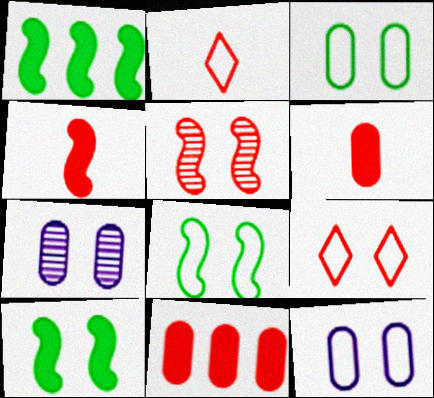[[1, 2, 7], 
[2, 5, 11], 
[7, 9, 10], 
[8, 9, 12]]